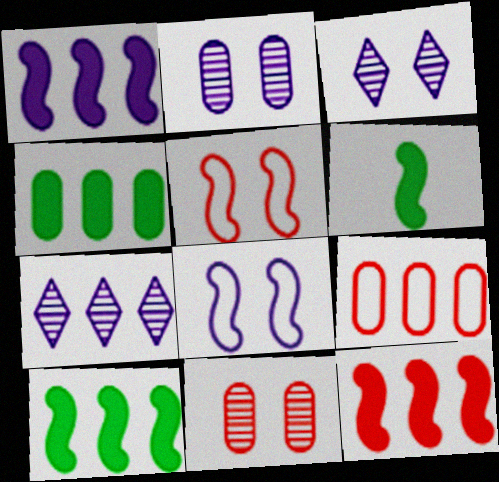[[1, 10, 12], 
[3, 6, 9], 
[7, 9, 10]]